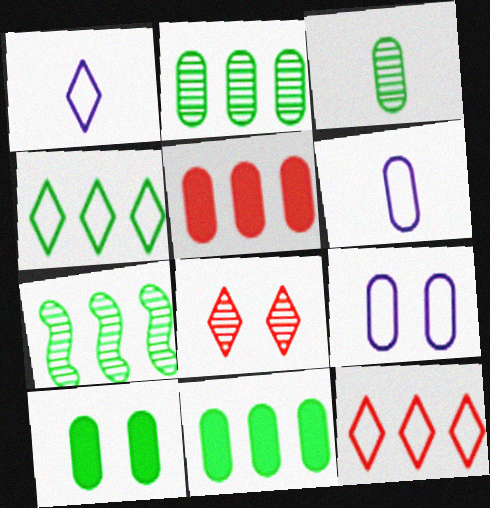[[3, 5, 9], 
[4, 7, 11]]